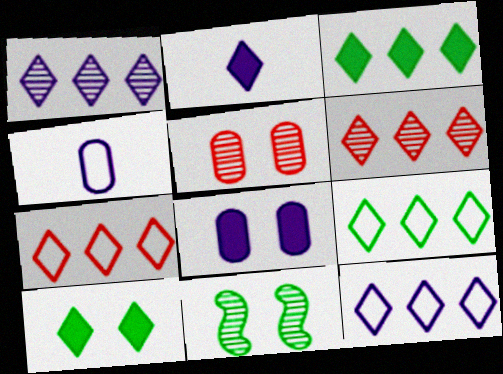[[1, 3, 7], 
[3, 6, 12], 
[7, 9, 12]]